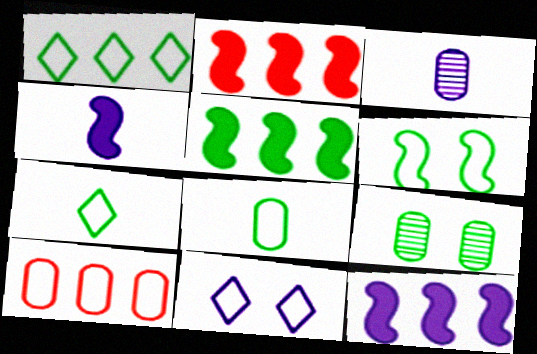[[1, 6, 8], 
[2, 5, 12], 
[3, 11, 12], 
[5, 7, 9]]